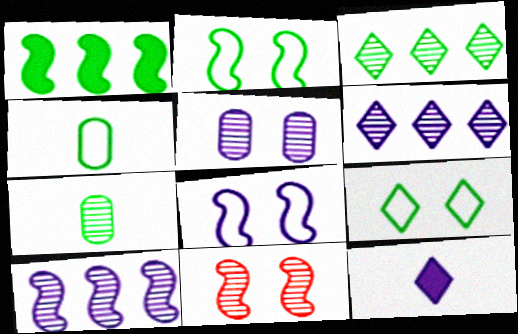[[1, 7, 9], 
[6, 7, 11]]